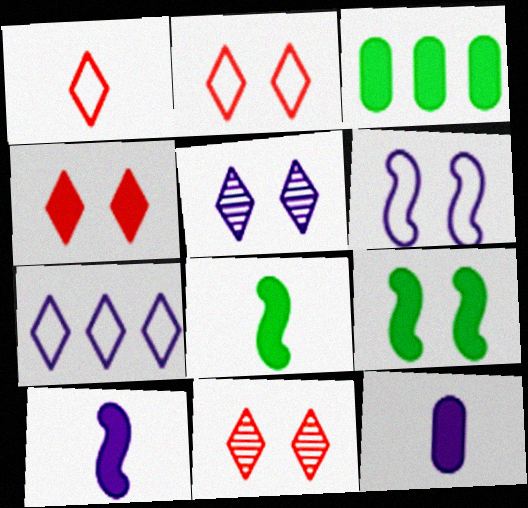[[2, 4, 11], 
[3, 4, 10]]